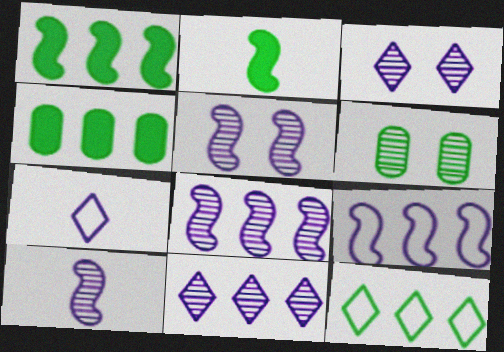[[2, 6, 12], 
[5, 8, 10]]